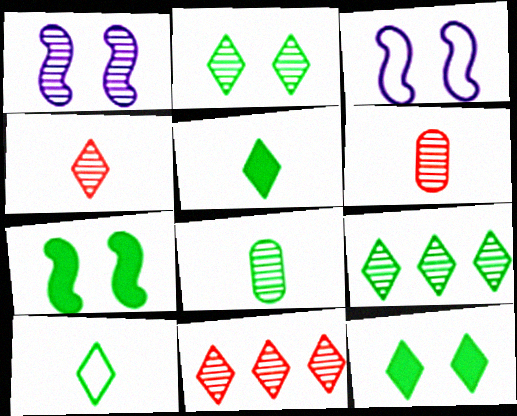[[1, 6, 9], 
[1, 8, 11], 
[9, 10, 12]]